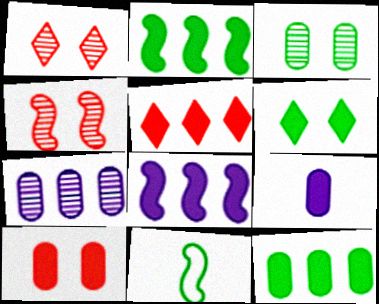[[4, 8, 11], 
[5, 8, 12], 
[9, 10, 12]]